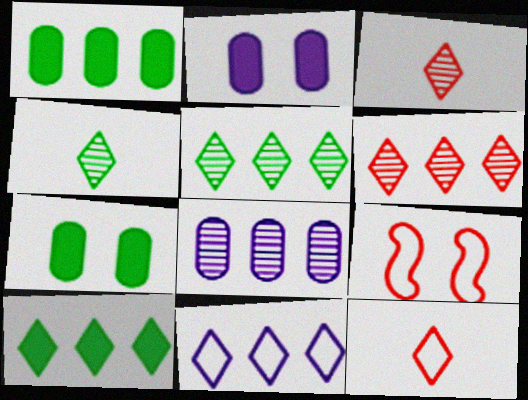[[6, 10, 11]]